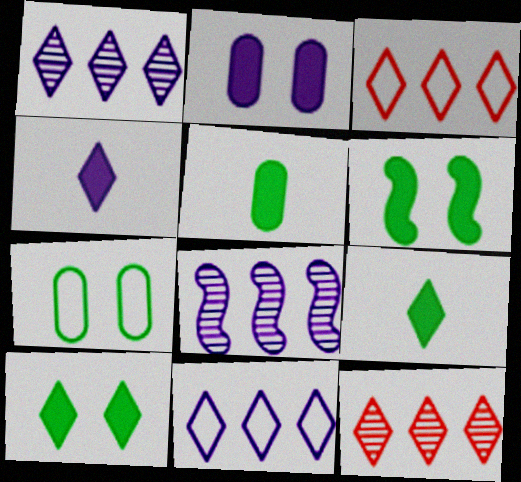[]